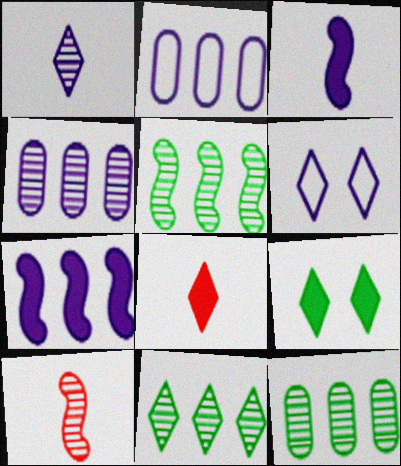[[2, 9, 10], 
[3, 4, 6], 
[5, 11, 12], 
[6, 8, 11]]